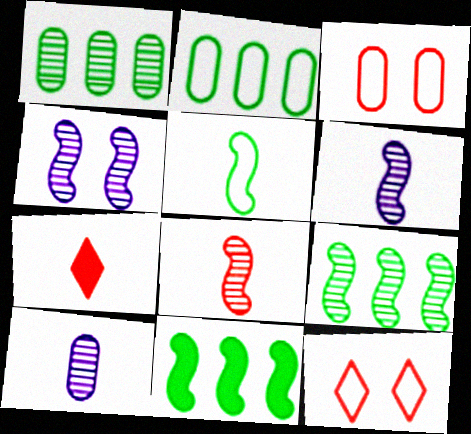[[2, 4, 7], 
[4, 8, 9], 
[5, 7, 10], 
[10, 11, 12]]